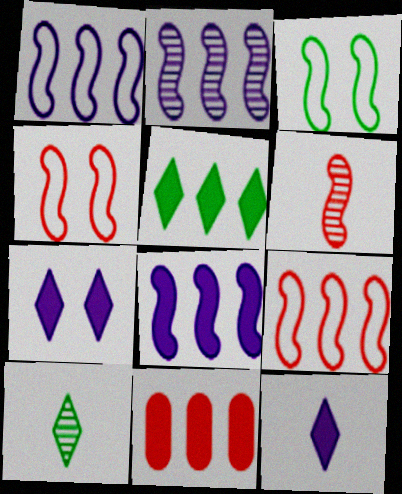[[1, 2, 8], 
[3, 6, 8], 
[5, 8, 11]]